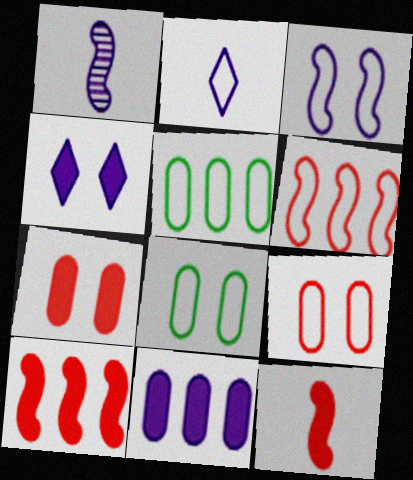[[2, 6, 8]]